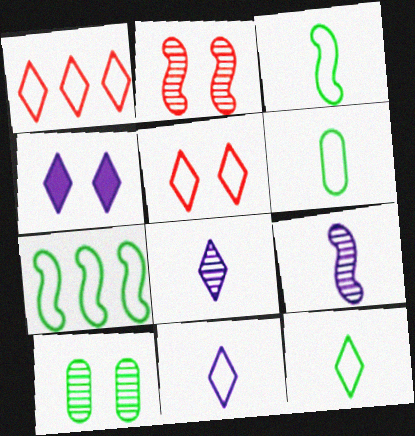[[3, 6, 12]]